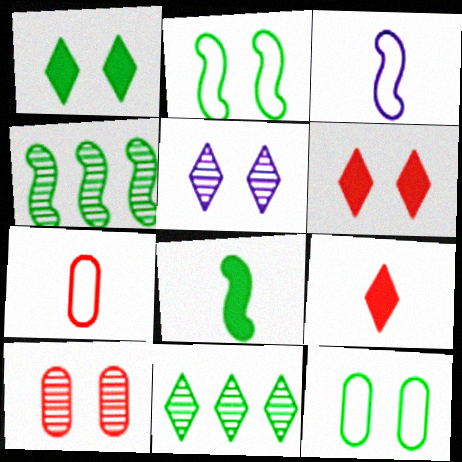[[2, 4, 8], 
[8, 11, 12]]